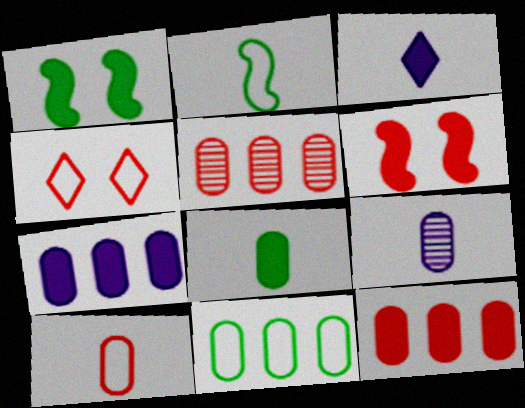[[1, 3, 12], 
[5, 7, 11], 
[8, 9, 10]]